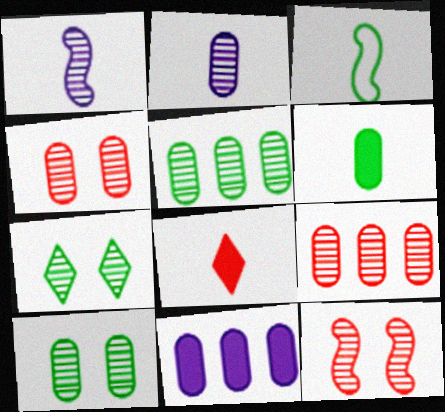[[1, 7, 9], 
[2, 3, 8], 
[2, 4, 5], 
[2, 9, 10]]